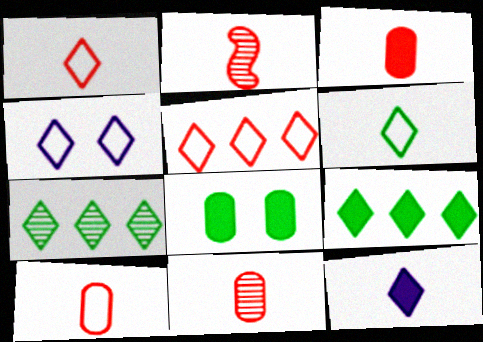[[1, 2, 3], 
[3, 10, 11], 
[4, 5, 6]]